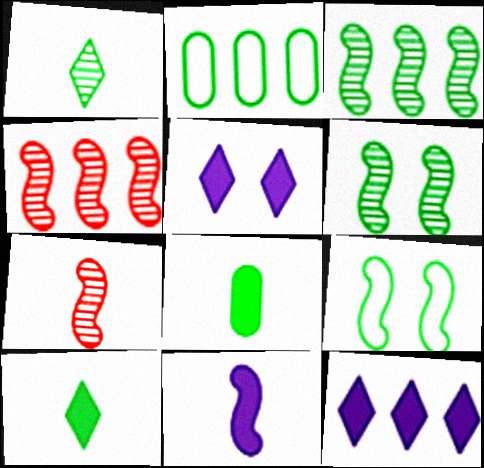[[2, 4, 12], 
[2, 5, 7], 
[2, 6, 10], 
[4, 9, 11]]